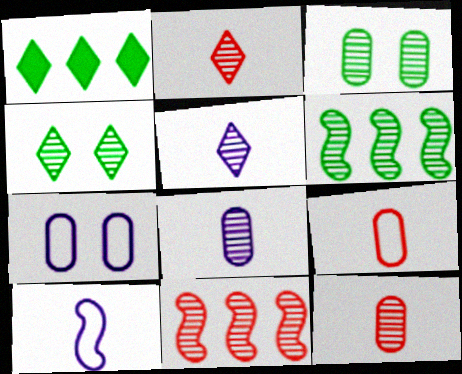[[3, 5, 11], 
[4, 8, 11]]